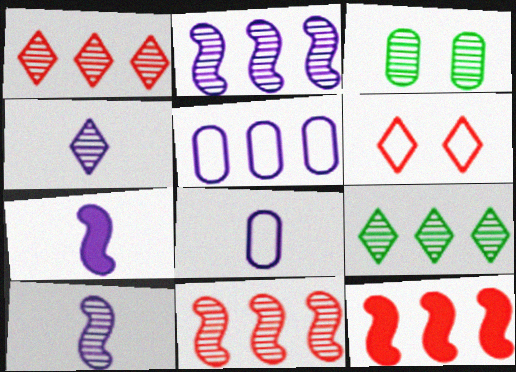[[1, 3, 10], 
[3, 4, 11], 
[4, 7, 8], 
[5, 9, 12]]